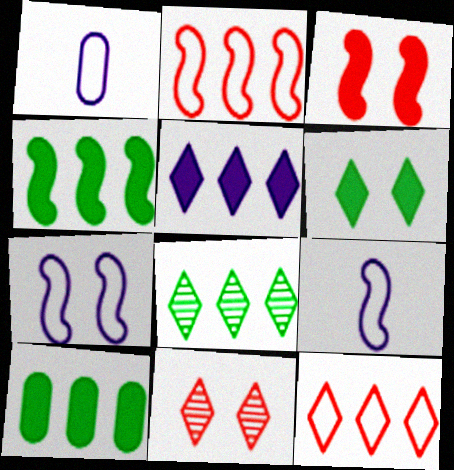[[1, 3, 8], 
[1, 4, 11], 
[5, 8, 12], 
[9, 10, 11]]